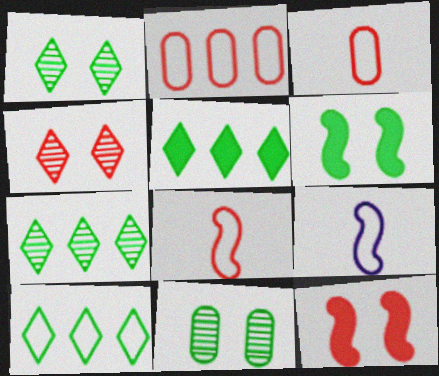[[5, 7, 10]]